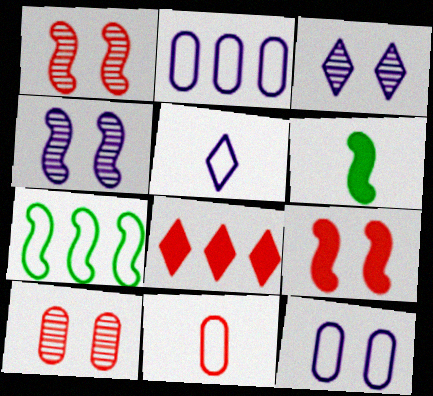[[1, 8, 11]]